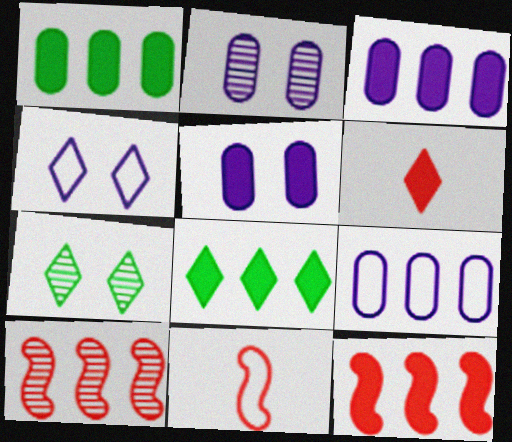[[2, 8, 11], 
[3, 7, 11], 
[3, 8, 12], 
[8, 9, 10]]